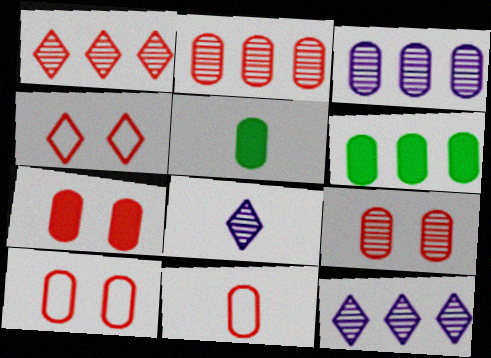[[2, 7, 11], 
[3, 5, 10], 
[7, 9, 10]]